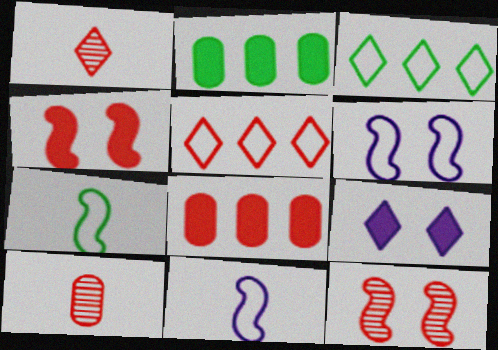[[1, 2, 6], 
[1, 3, 9], 
[4, 5, 10]]